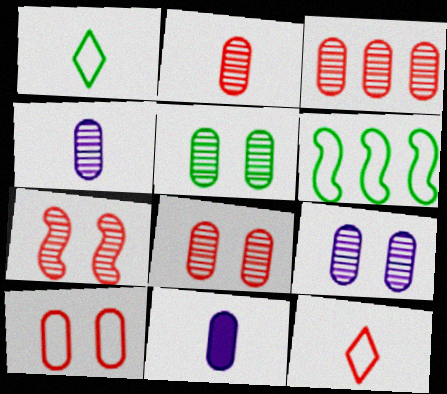[[2, 3, 8], 
[3, 4, 5], 
[5, 8, 9]]